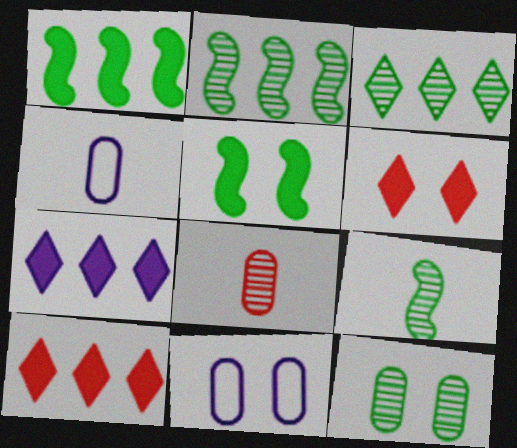[[2, 4, 6], 
[3, 9, 12], 
[9, 10, 11]]